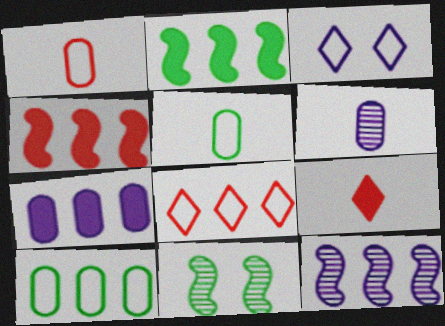[]